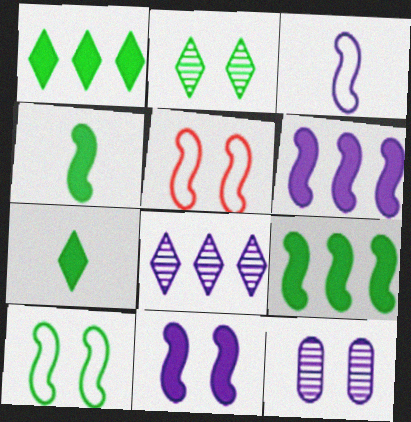[]